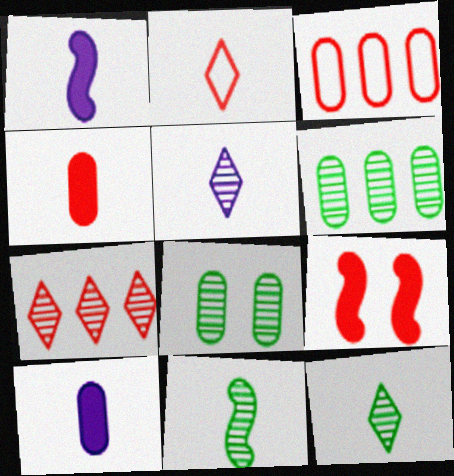[[2, 10, 11], 
[3, 8, 10]]